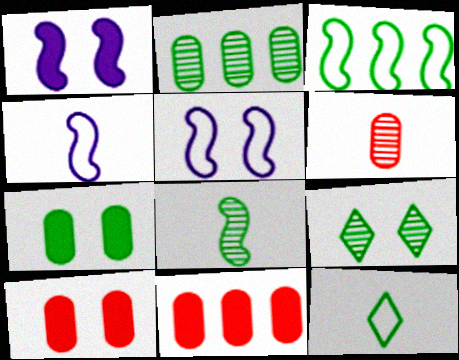[[2, 8, 9], 
[4, 9, 11], 
[5, 9, 10]]